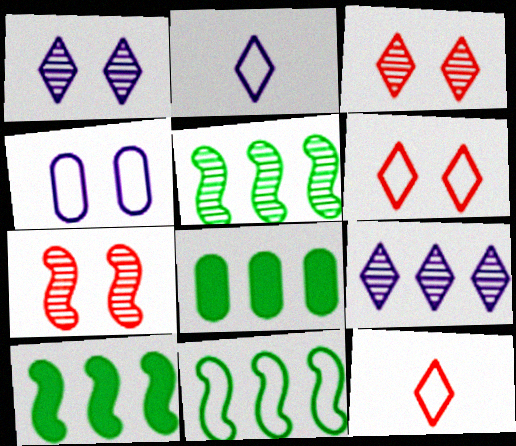[[2, 7, 8], 
[4, 11, 12], 
[5, 10, 11]]